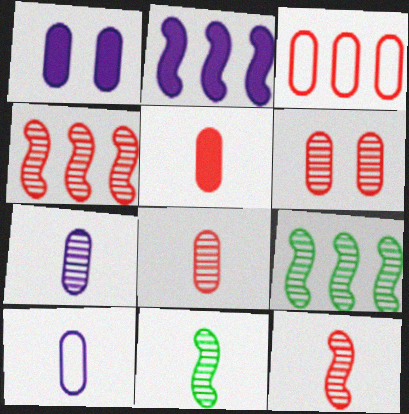[[3, 5, 6]]